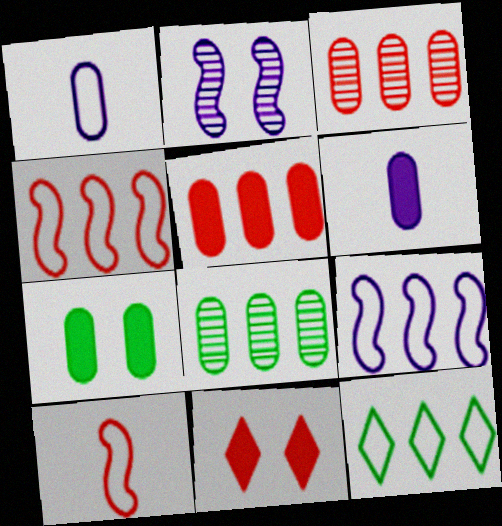[[1, 3, 7], 
[3, 10, 11], 
[5, 6, 7]]